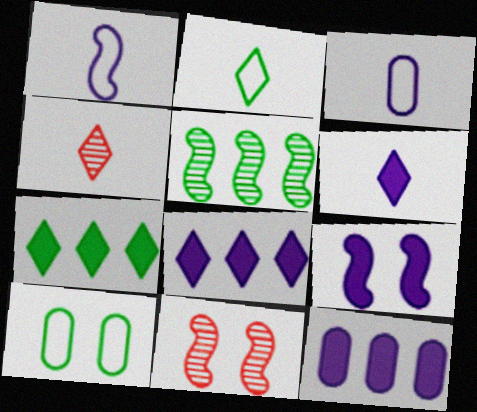[[2, 4, 6], 
[2, 11, 12], 
[3, 7, 11], 
[6, 9, 12]]